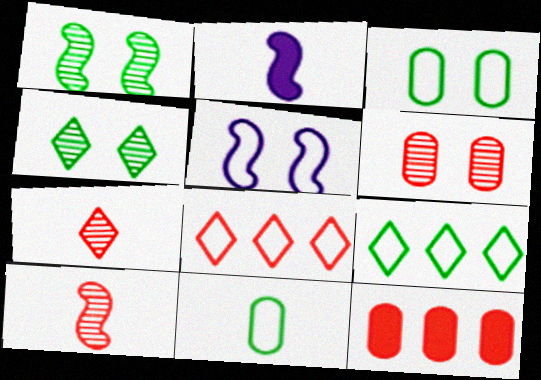[[2, 6, 9], 
[2, 7, 11], 
[5, 8, 11]]